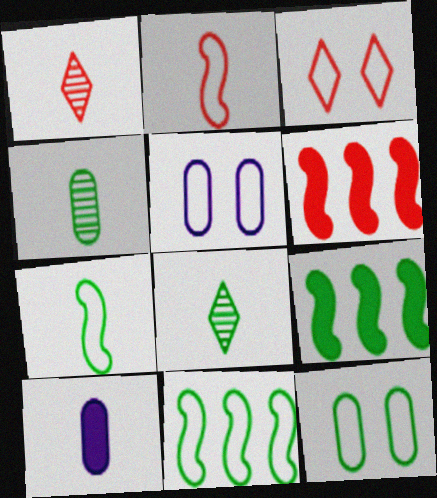[[1, 5, 9], 
[1, 7, 10], 
[2, 8, 10], 
[5, 6, 8], 
[8, 9, 12]]